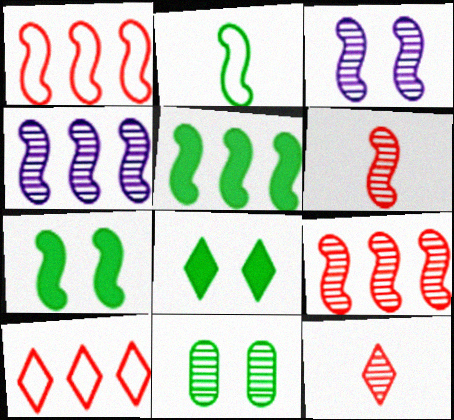[[1, 4, 5], 
[4, 11, 12]]